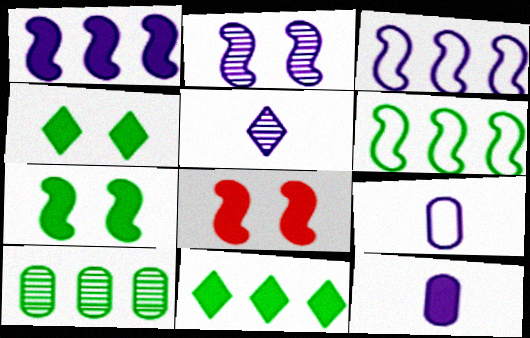[[6, 10, 11], 
[8, 11, 12]]